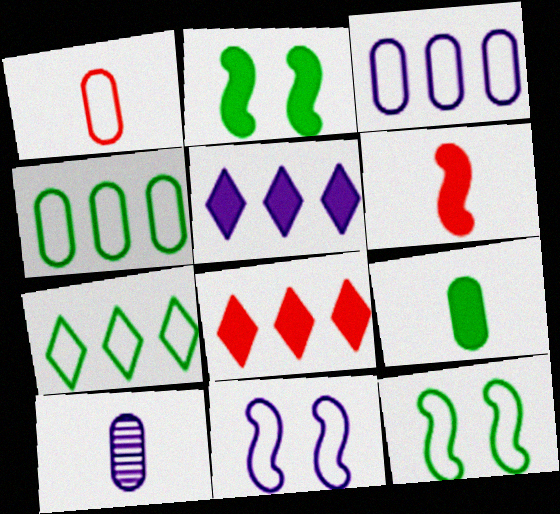[[1, 7, 11], 
[1, 9, 10], 
[5, 10, 11], 
[8, 10, 12]]